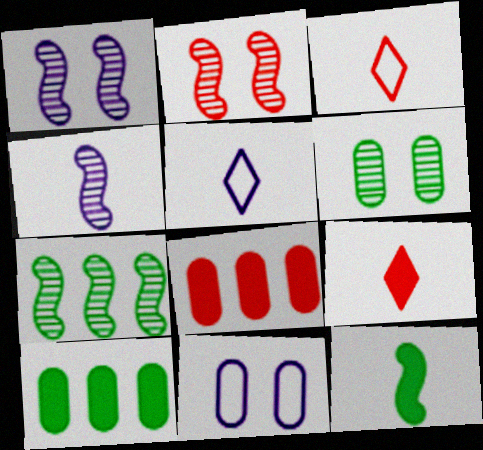[[1, 3, 10], 
[2, 3, 8], 
[2, 4, 7], 
[2, 5, 10], 
[7, 9, 11]]